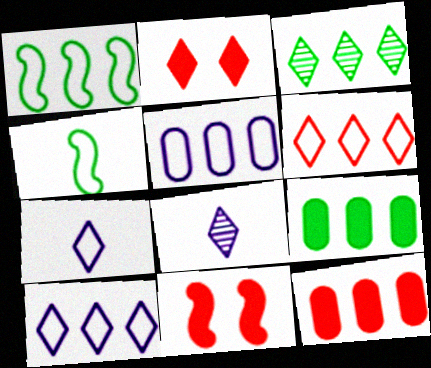[[1, 3, 9], 
[1, 5, 6], 
[2, 3, 7]]